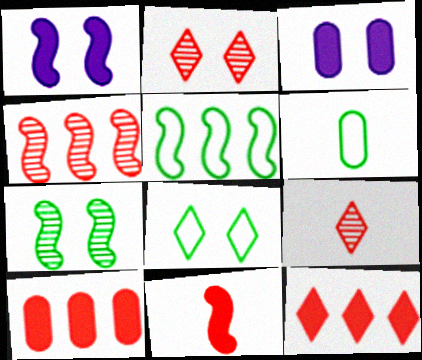[[3, 5, 9], 
[5, 6, 8]]